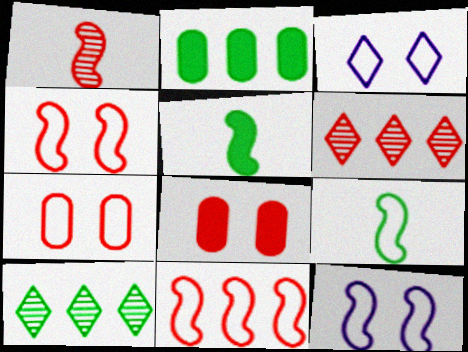[[1, 2, 3], 
[9, 11, 12]]